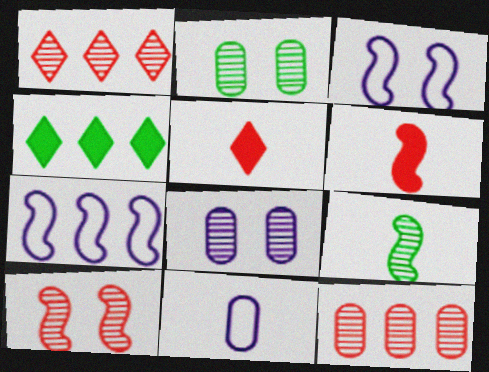[[1, 8, 9], 
[2, 5, 7], 
[4, 7, 12], 
[4, 10, 11], 
[5, 9, 11]]